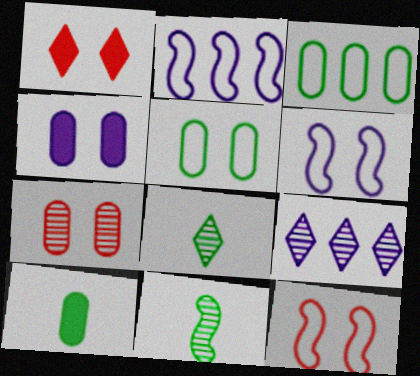[[1, 7, 12], 
[4, 5, 7], 
[7, 9, 11], 
[9, 10, 12]]